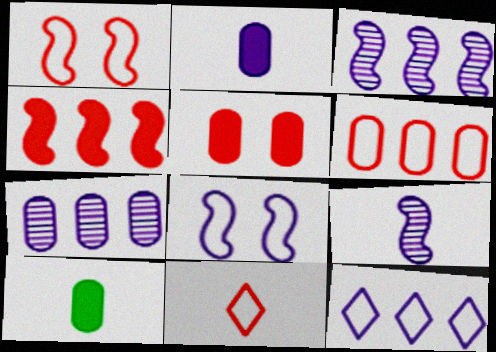[[1, 6, 11], 
[9, 10, 11]]